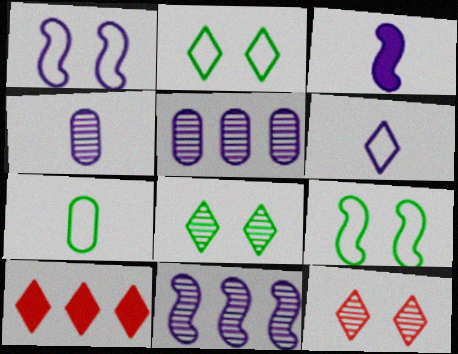[[1, 3, 11], 
[3, 4, 6], 
[4, 9, 10], 
[6, 8, 10]]